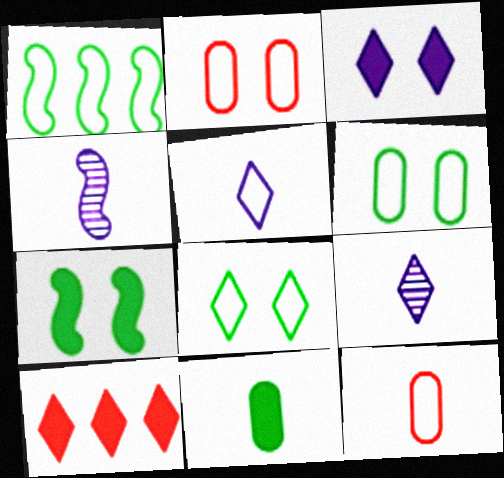[[1, 2, 5], 
[4, 6, 10], 
[8, 9, 10]]